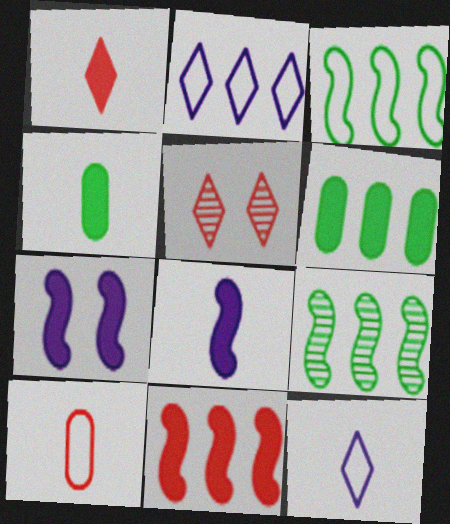[[1, 4, 8], 
[1, 6, 7], 
[5, 10, 11]]